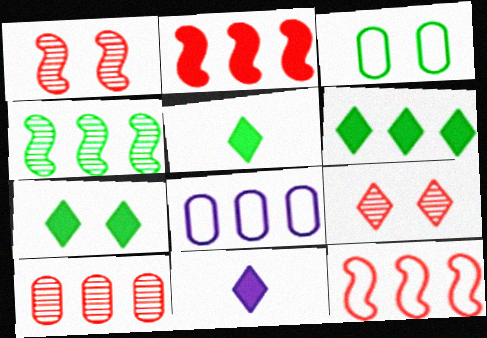[[1, 5, 8], 
[3, 4, 5], 
[5, 6, 7]]